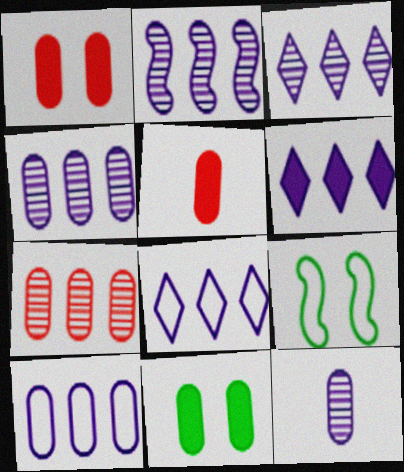[[2, 3, 4], 
[2, 6, 10], 
[3, 5, 9], 
[3, 6, 8]]